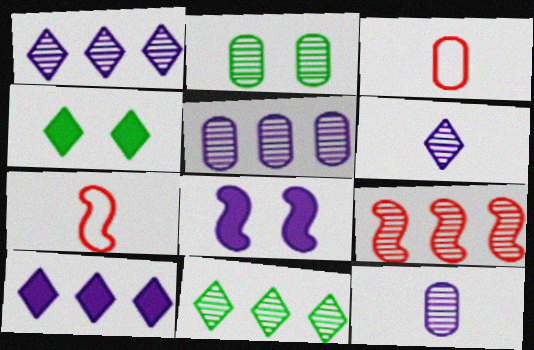[[2, 6, 9], 
[2, 7, 10], 
[3, 8, 11], 
[4, 5, 7], 
[5, 9, 11]]